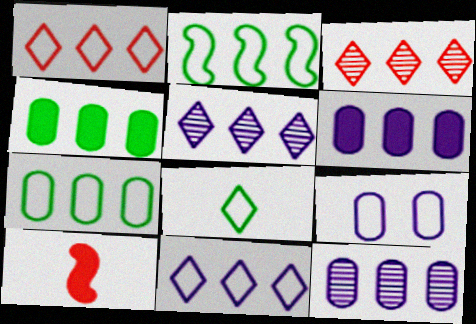[[2, 3, 6]]